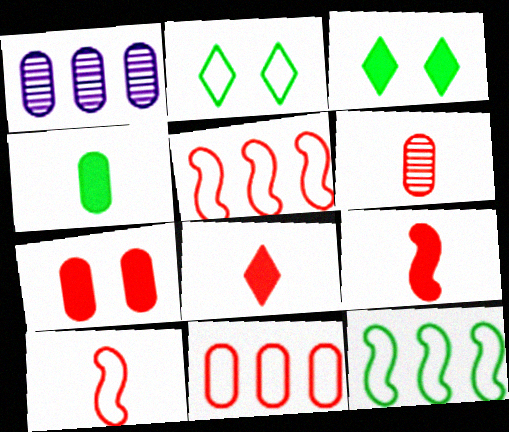[[1, 2, 9], 
[1, 3, 10], 
[6, 7, 11], 
[6, 8, 10]]